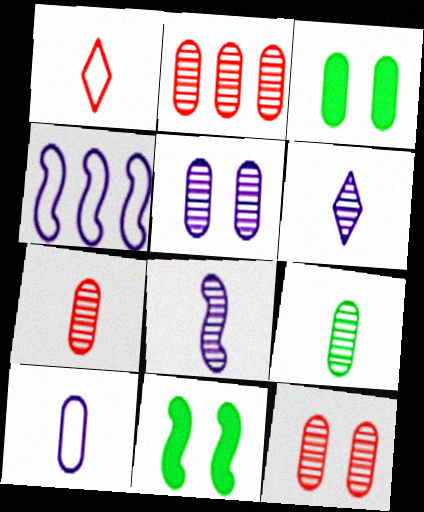[[2, 3, 10], 
[2, 5, 9], 
[2, 7, 12]]